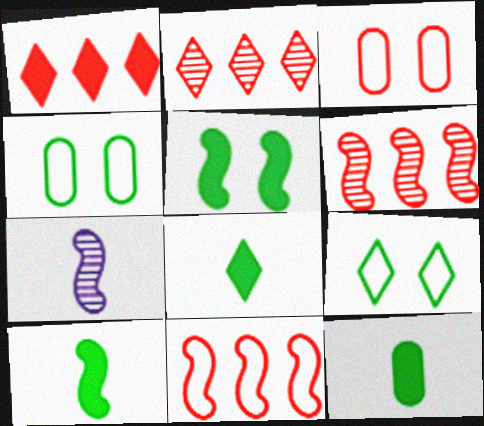[[1, 4, 7], 
[5, 7, 11], 
[8, 10, 12]]